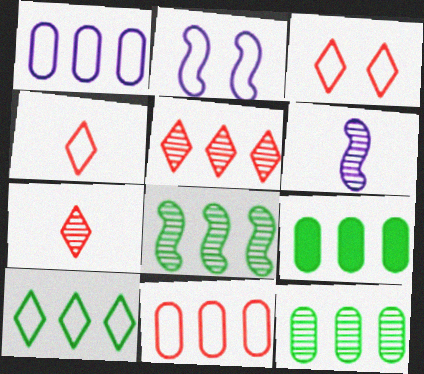[[2, 7, 9], 
[3, 6, 9], 
[8, 9, 10]]